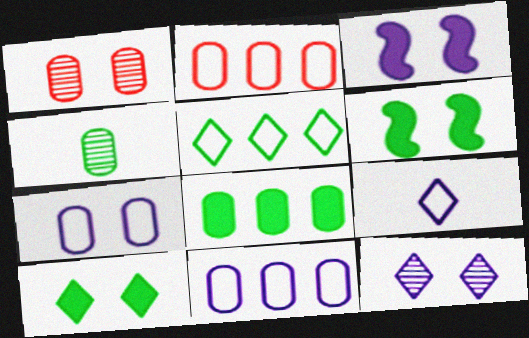[[3, 7, 12], 
[4, 5, 6]]